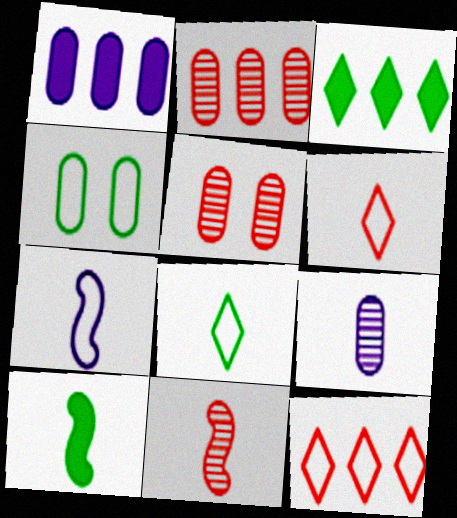[[3, 5, 7], 
[4, 7, 12], 
[6, 9, 10], 
[7, 10, 11]]